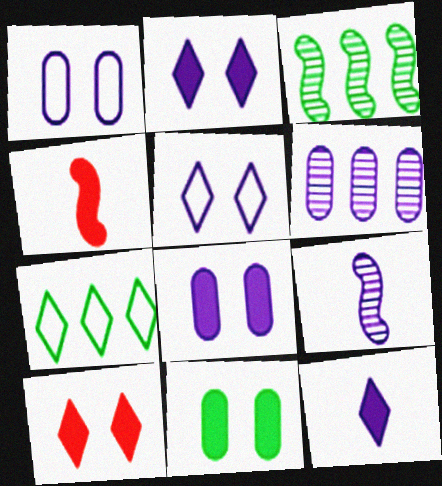[]